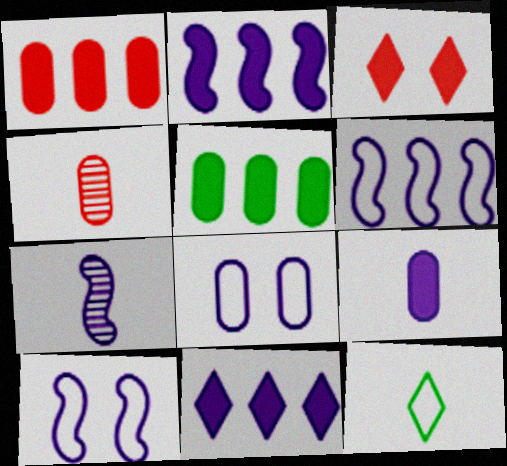[[2, 7, 10], 
[4, 5, 8], 
[7, 8, 11]]